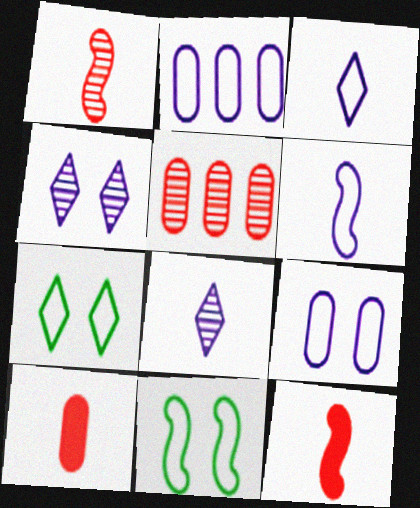[]